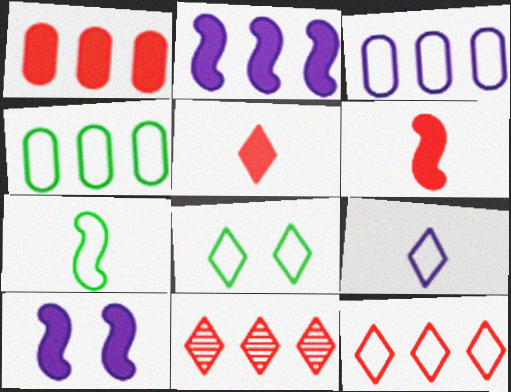[[2, 4, 11], 
[4, 7, 8], 
[8, 9, 12]]